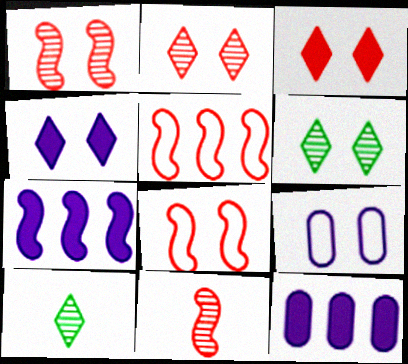[[8, 10, 12]]